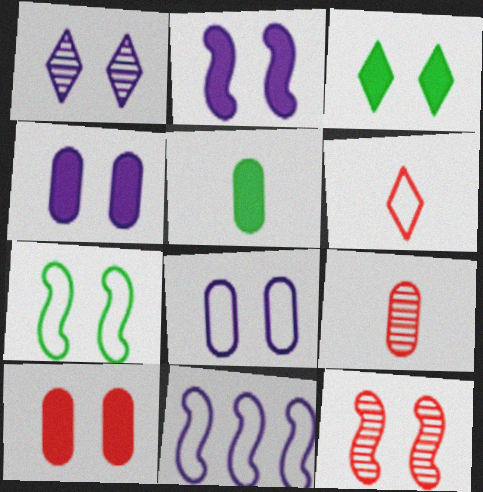[[1, 2, 8], 
[1, 7, 10], 
[2, 3, 10], 
[2, 7, 12], 
[3, 8, 12], 
[3, 9, 11]]